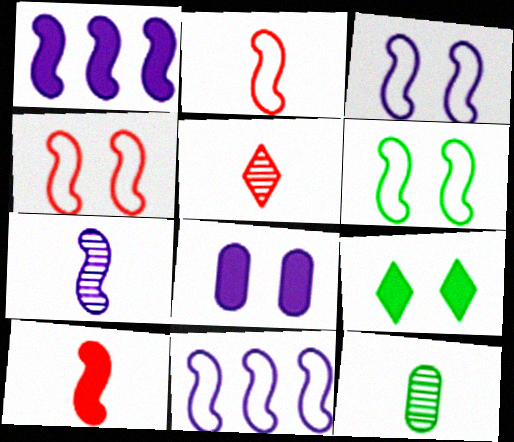[[1, 3, 7], 
[2, 6, 11], 
[3, 4, 6], 
[5, 7, 12]]